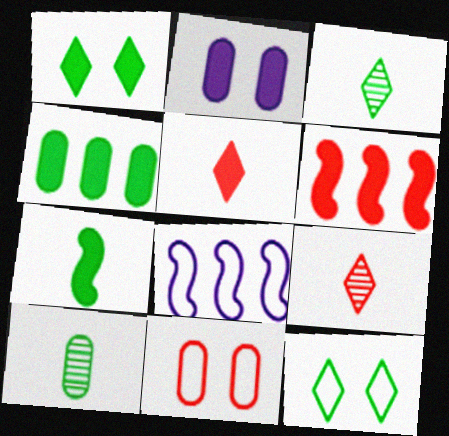[[1, 4, 7], 
[6, 9, 11]]